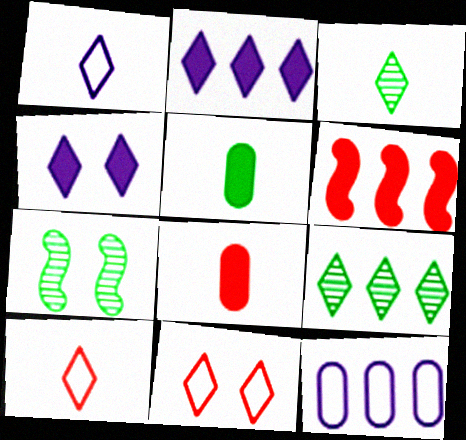[[2, 3, 11], 
[4, 5, 6], 
[4, 9, 10], 
[6, 9, 12]]